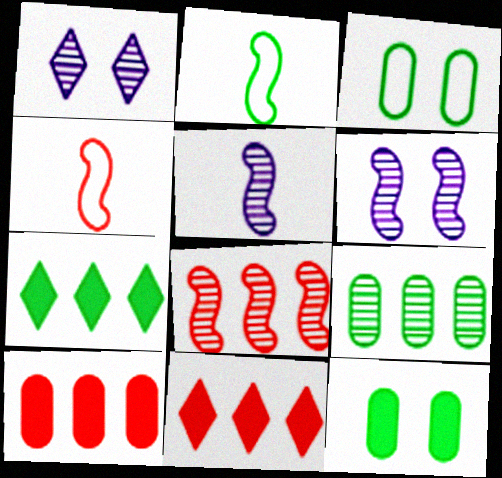[[1, 2, 10], 
[3, 5, 11]]